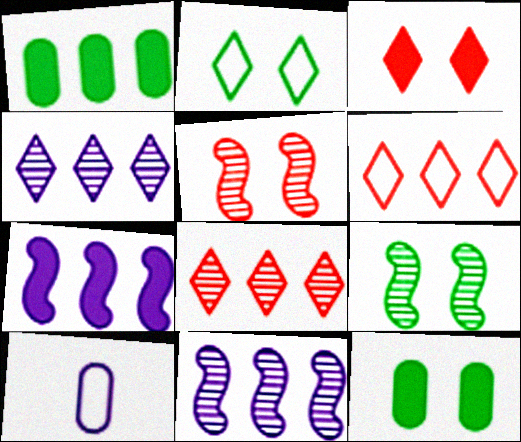[[1, 6, 11], 
[2, 9, 12]]